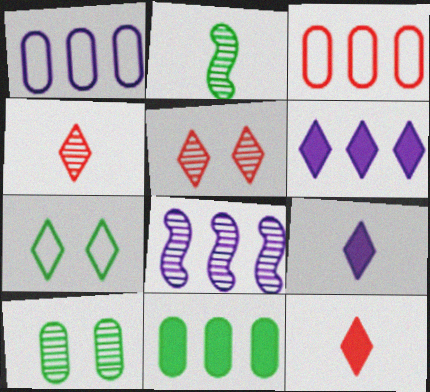[[1, 6, 8], 
[2, 7, 11], 
[4, 6, 7], 
[4, 8, 10]]